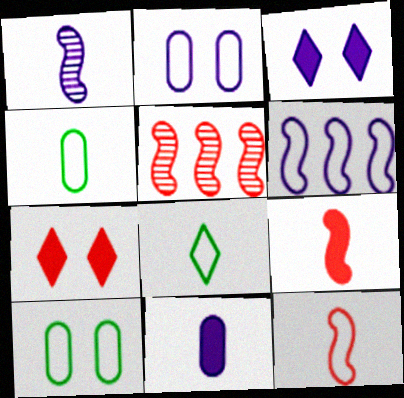[[3, 4, 5]]